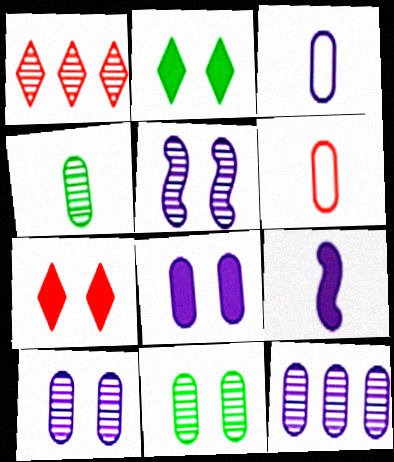[[1, 4, 5], 
[3, 8, 12]]